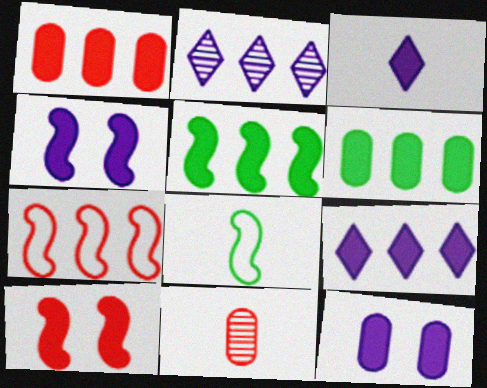[[1, 5, 9], 
[2, 6, 7], 
[3, 6, 10], 
[3, 8, 11]]